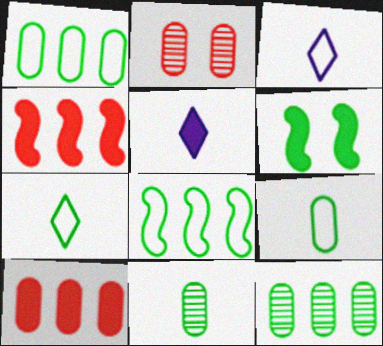[[2, 5, 8], 
[5, 6, 10], 
[6, 7, 12]]